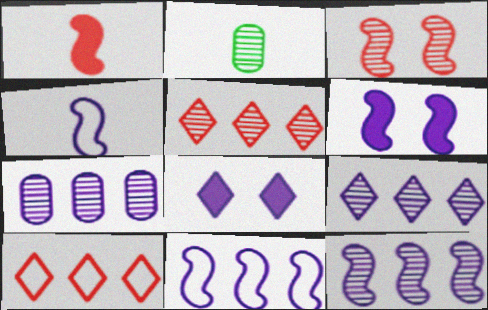[[2, 3, 9], 
[2, 6, 10], 
[4, 6, 12], 
[4, 7, 8], 
[7, 9, 12]]